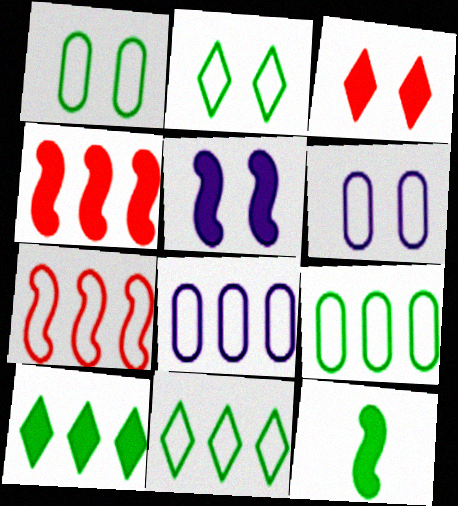[[4, 5, 12], 
[7, 8, 11]]